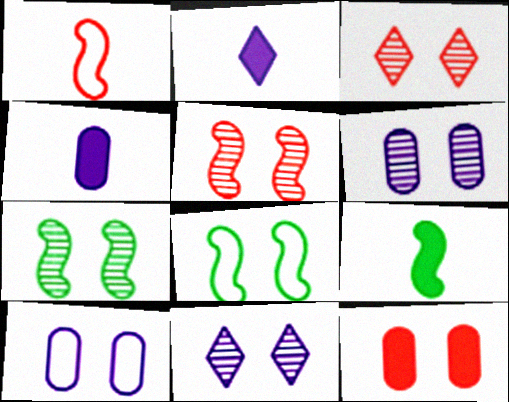[[3, 6, 7], 
[8, 11, 12]]